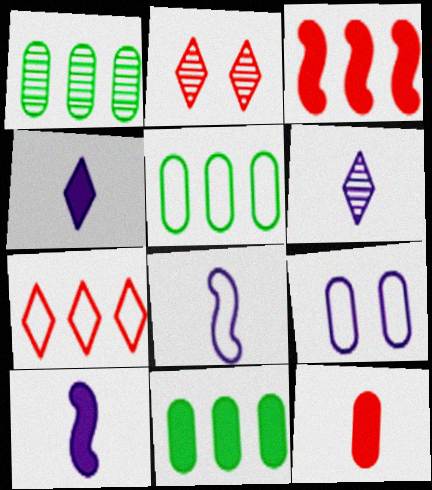[[1, 5, 11], 
[1, 9, 12], 
[2, 5, 10], 
[2, 8, 11]]